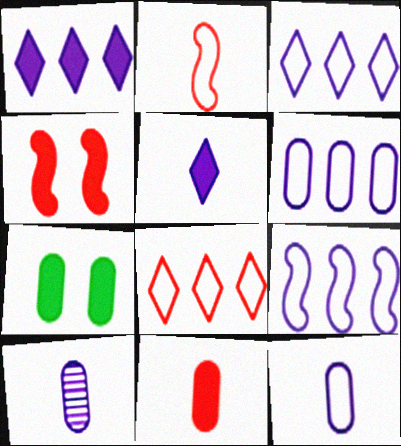[[3, 6, 9]]